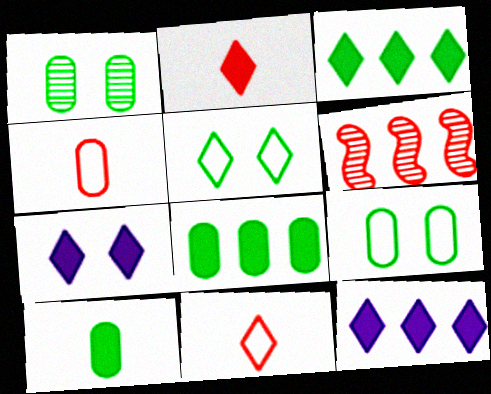[[2, 3, 7]]